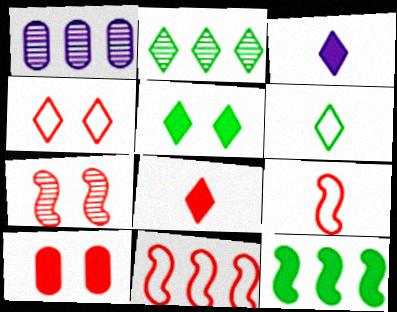[[1, 5, 9], 
[2, 3, 4], 
[2, 5, 6], 
[3, 10, 12], 
[4, 7, 10]]